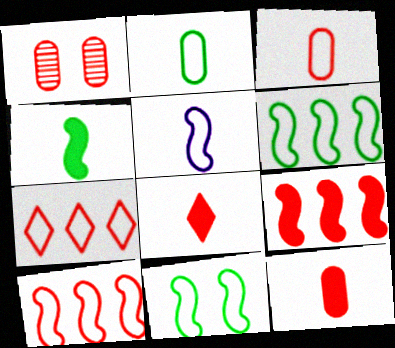[[1, 8, 10], 
[5, 10, 11]]